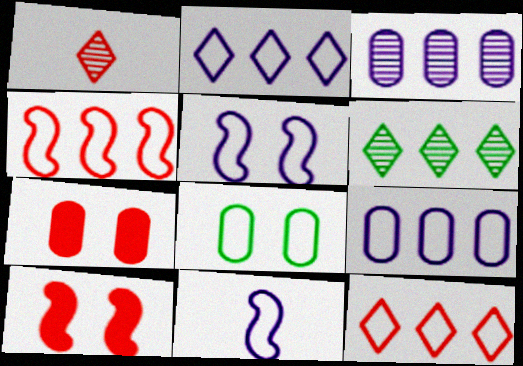[[1, 4, 7], 
[6, 7, 11], 
[8, 11, 12]]